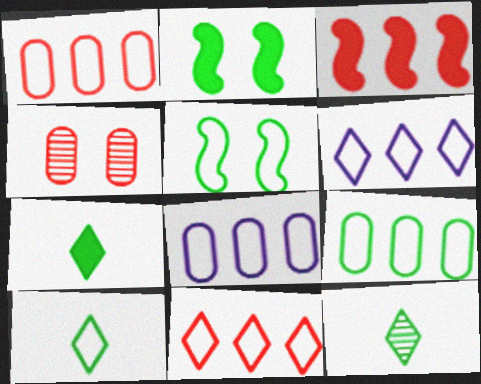[[1, 8, 9], 
[2, 9, 12], 
[5, 9, 10], 
[7, 10, 12]]